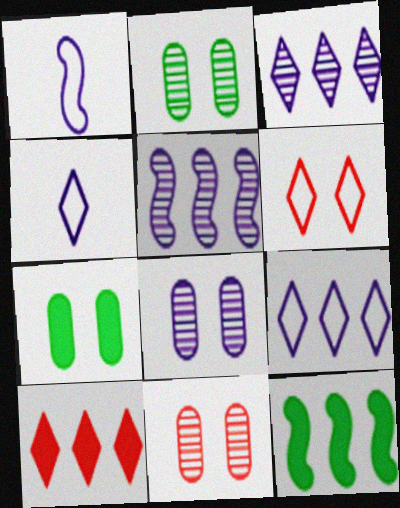[[1, 2, 10], 
[2, 8, 11], 
[4, 11, 12]]